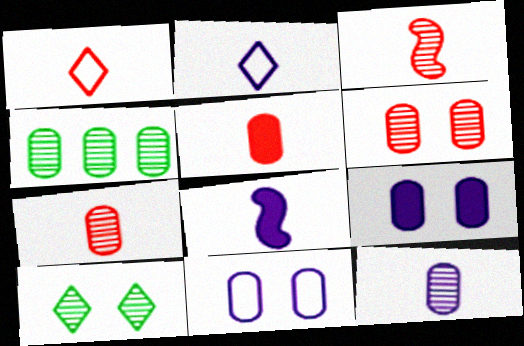[[1, 3, 5], 
[2, 8, 12], 
[4, 5, 11], 
[4, 6, 12]]